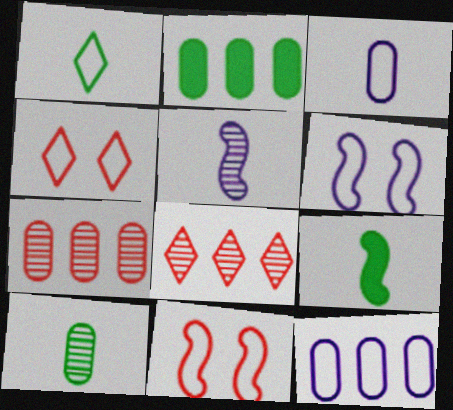[[1, 9, 10], 
[1, 11, 12], 
[2, 4, 5], 
[2, 7, 12]]